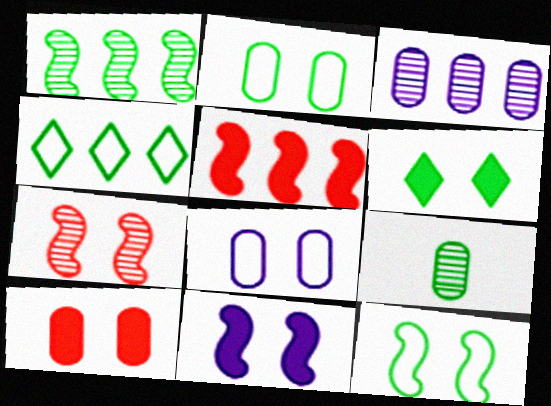[[3, 4, 5], 
[6, 7, 8], 
[6, 10, 11], 
[7, 11, 12]]